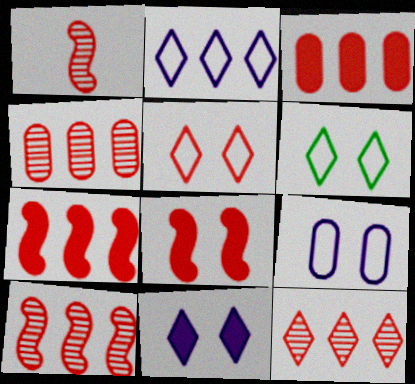[[1, 3, 5], 
[4, 10, 12]]